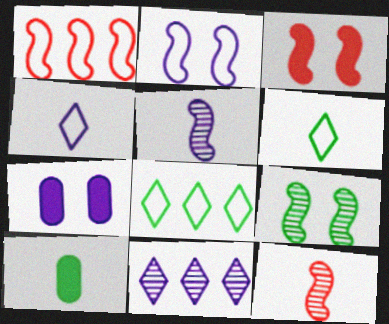[[1, 3, 12], 
[2, 3, 9], 
[4, 10, 12], 
[7, 8, 12], 
[8, 9, 10]]